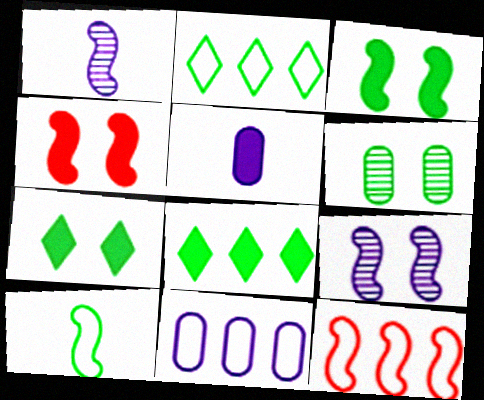[[1, 3, 12], 
[2, 11, 12], 
[4, 5, 8], 
[6, 8, 10]]